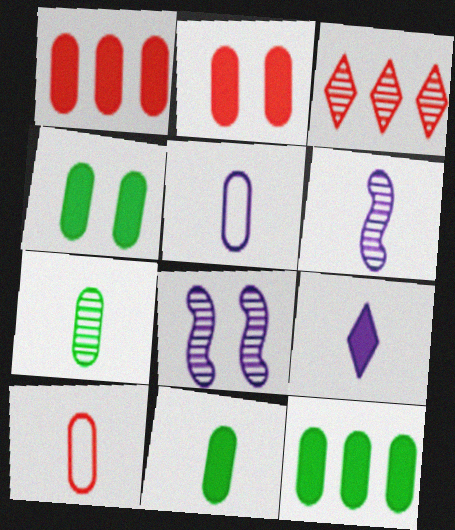[[3, 7, 8], 
[4, 11, 12], 
[5, 6, 9]]